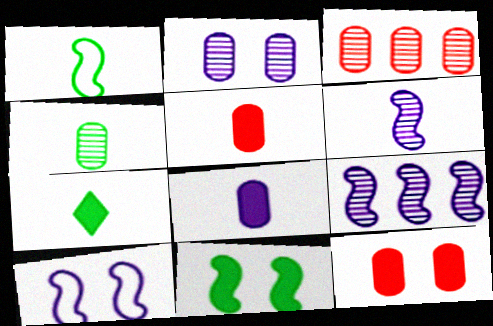[[1, 4, 7], 
[2, 3, 4], 
[3, 7, 10]]